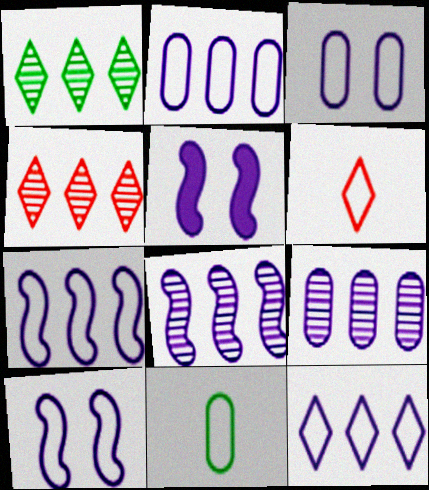[[2, 7, 12], 
[4, 5, 11]]